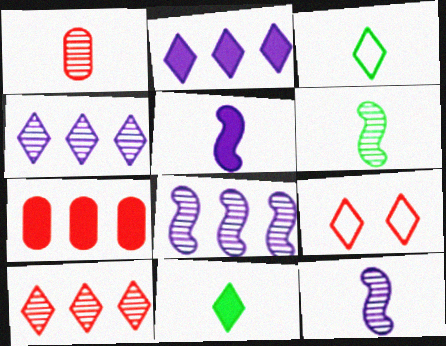[[1, 3, 5], 
[4, 9, 11]]